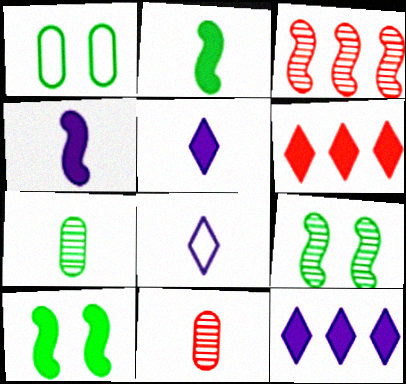[[1, 3, 5], 
[2, 8, 11]]